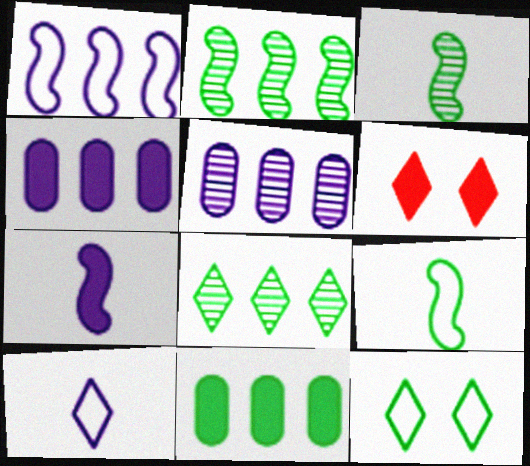[[3, 11, 12], 
[5, 6, 9], 
[6, 7, 11], 
[6, 8, 10]]